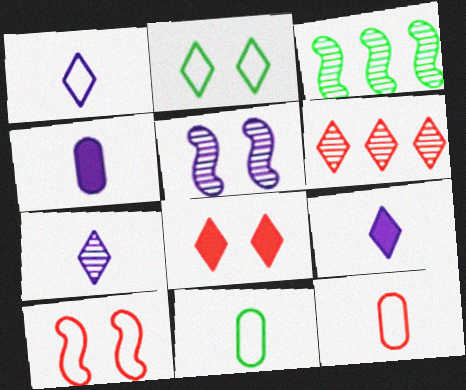[[1, 7, 9], 
[2, 6, 9]]